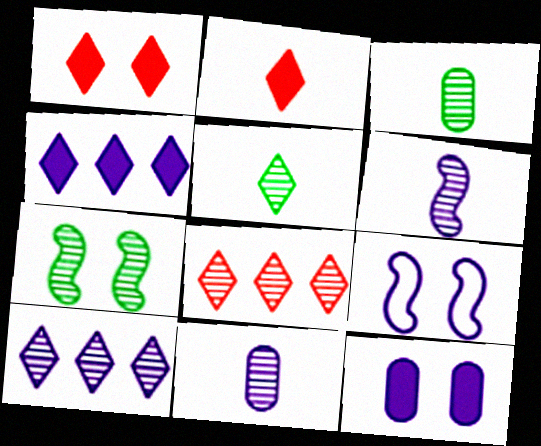[[4, 9, 11], 
[7, 8, 11]]